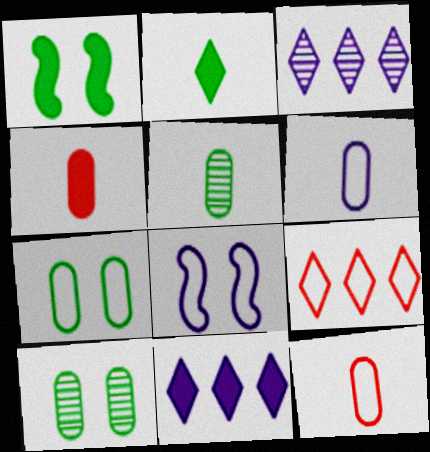[[1, 3, 12], 
[1, 4, 11], 
[4, 5, 6]]